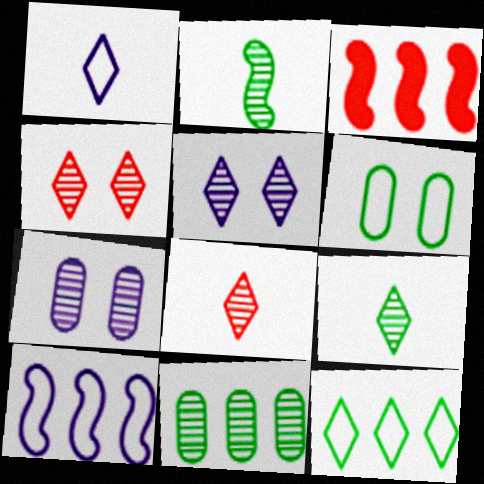[]